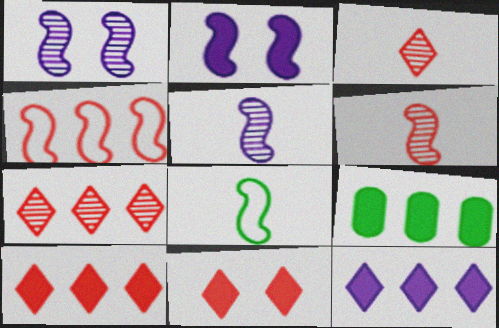[]